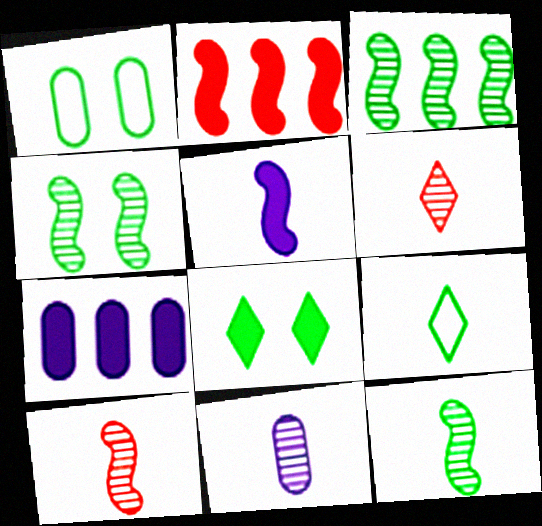[[1, 4, 8], 
[3, 4, 12], 
[6, 11, 12]]